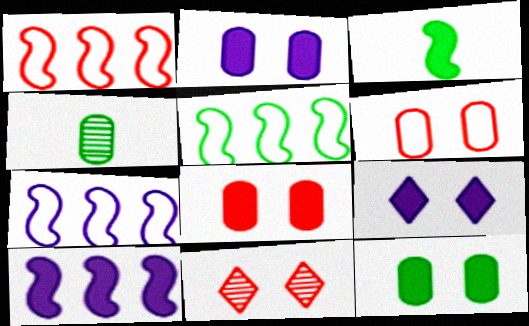[[1, 4, 9], 
[1, 5, 7], 
[2, 8, 12]]